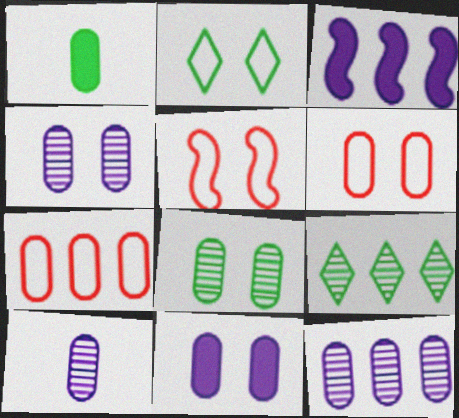[[1, 4, 7], 
[1, 6, 12], 
[3, 7, 9], 
[4, 10, 12], 
[6, 8, 11]]